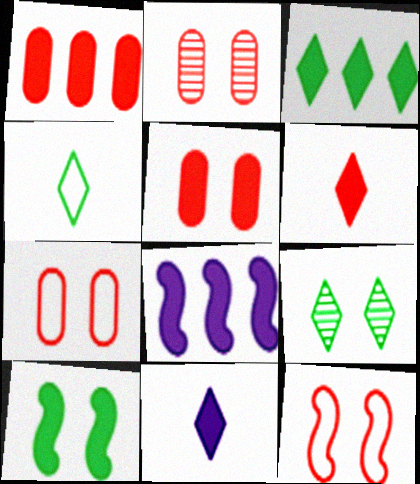[[1, 3, 8], 
[1, 10, 11], 
[2, 4, 8], 
[2, 5, 7], 
[3, 4, 9]]